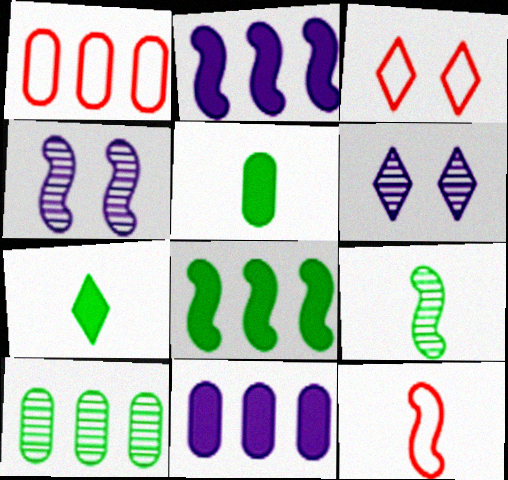[[1, 3, 12], 
[1, 4, 7], 
[1, 10, 11], 
[3, 9, 11], 
[4, 8, 12]]